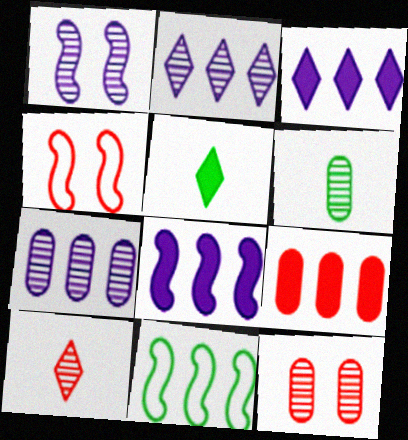[[2, 9, 11], 
[3, 4, 6], 
[4, 5, 7], 
[4, 9, 10], 
[6, 7, 12]]